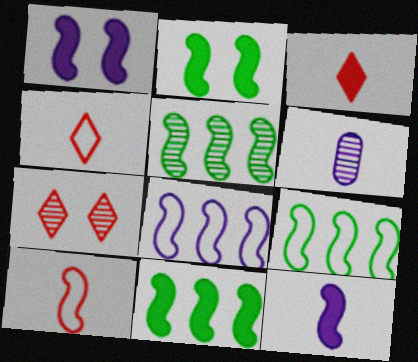[[1, 5, 10], 
[5, 6, 7], 
[5, 9, 11]]